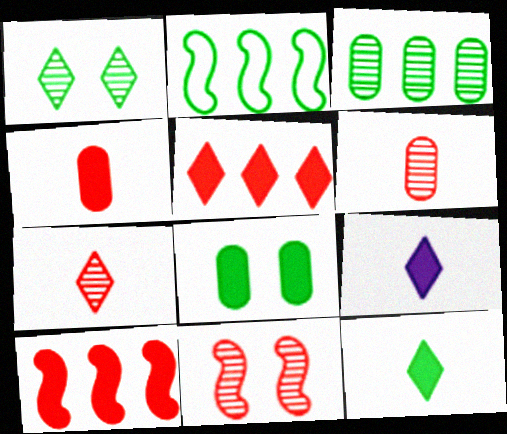[[8, 9, 10]]